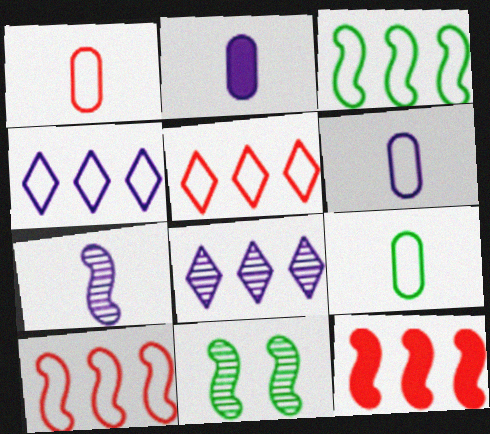[[1, 6, 9], 
[2, 5, 11]]